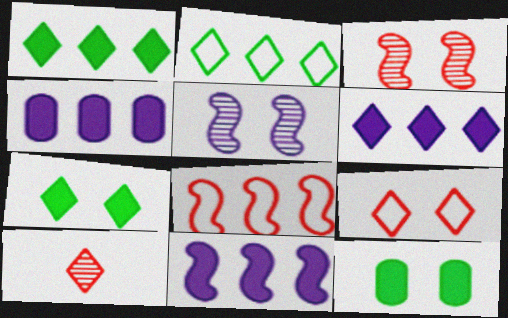[[4, 6, 11], 
[5, 9, 12]]